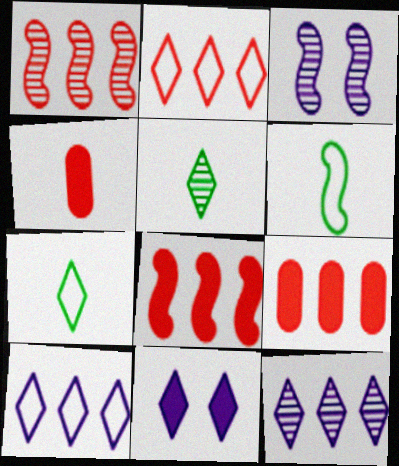[[1, 2, 9], 
[2, 5, 11], 
[3, 6, 8], 
[3, 7, 9]]